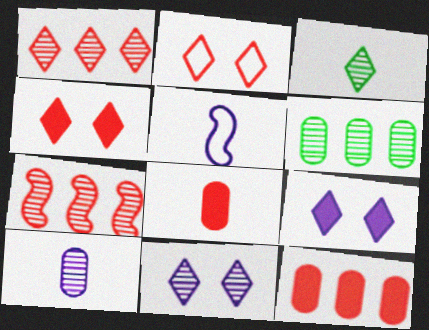[[1, 3, 11], 
[2, 7, 8], 
[3, 5, 8], 
[4, 5, 6]]